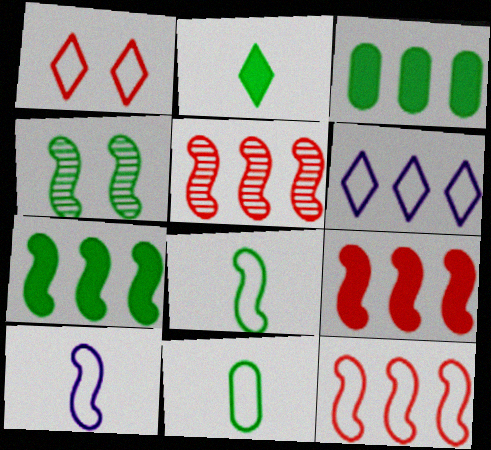[[3, 5, 6], 
[4, 7, 8], 
[4, 9, 10], 
[5, 9, 12]]